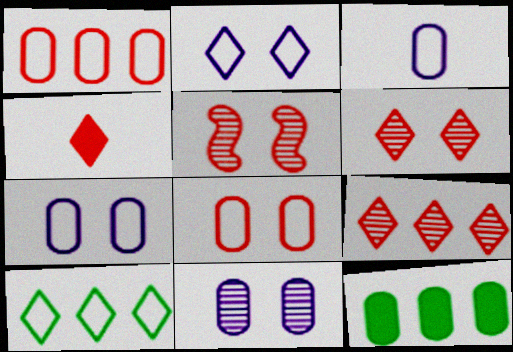[[1, 4, 5]]